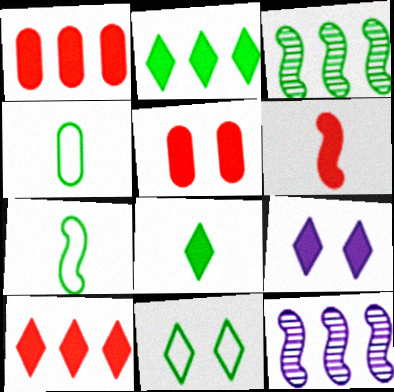[[5, 6, 10], 
[8, 9, 10]]